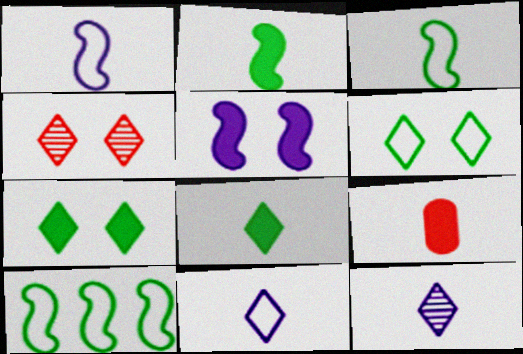[[3, 9, 12]]